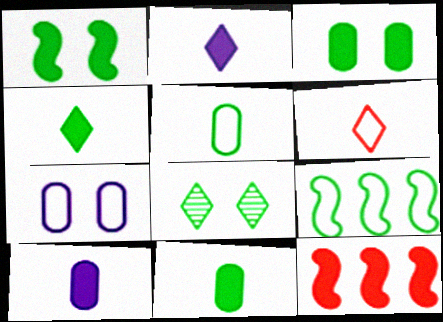[[2, 3, 12], 
[6, 7, 9], 
[8, 9, 11]]